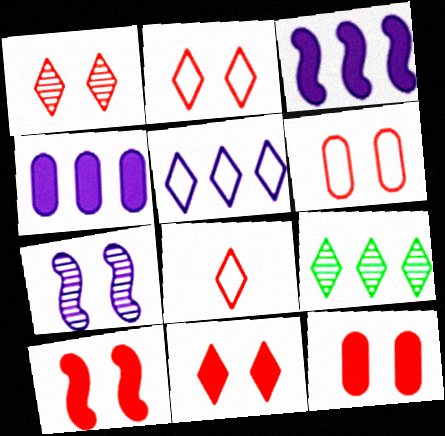[[1, 2, 11], 
[1, 6, 10], 
[10, 11, 12]]